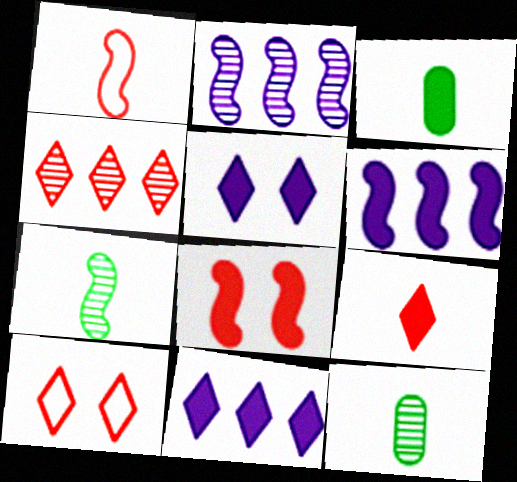[[2, 3, 10], 
[3, 8, 11], 
[4, 9, 10], 
[6, 10, 12]]